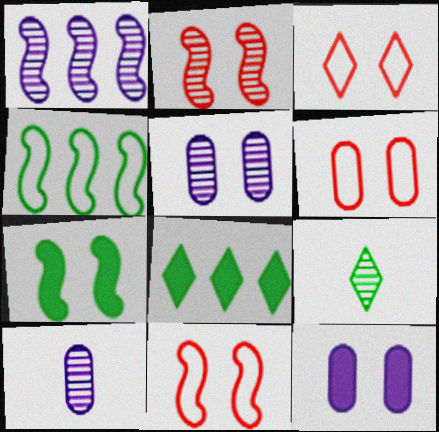[[3, 5, 7], 
[3, 6, 11], 
[8, 10, 11]]